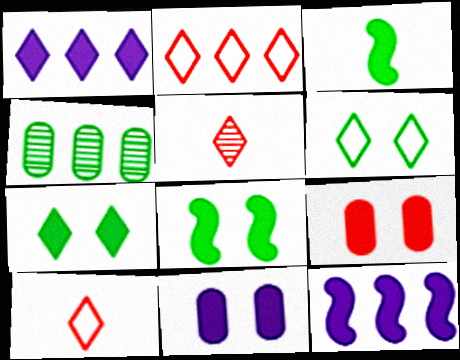[[1, 3, 9], 
[1, 5, 6], 
[2, 4, 12], 
[3, 4, 6]]